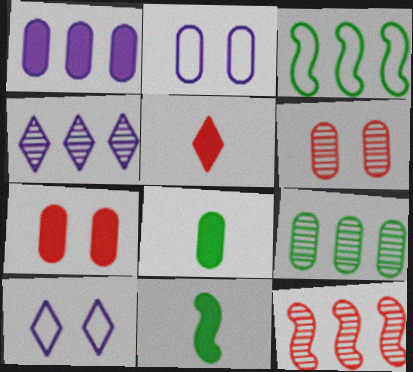[[1, 7, 8], 
[4, 9, 12], 
[8, 10, 12]]